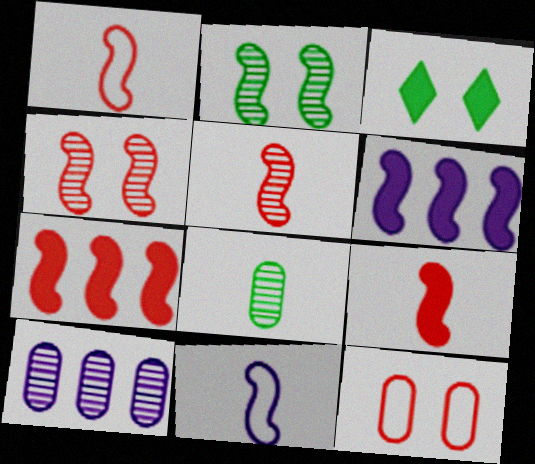[[1, 2, 6], 
[1, 3, 10], 
[1, 4, 7], 
[1, 5, 9], 
[2, 7, 11]]